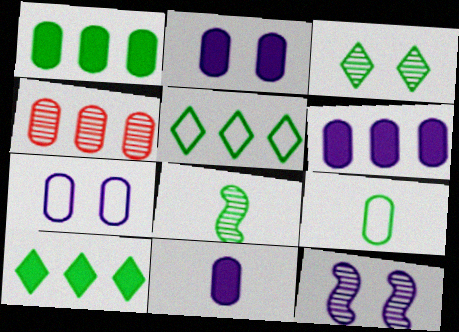[[2, 4, 9], 
[2, 6, 11]]